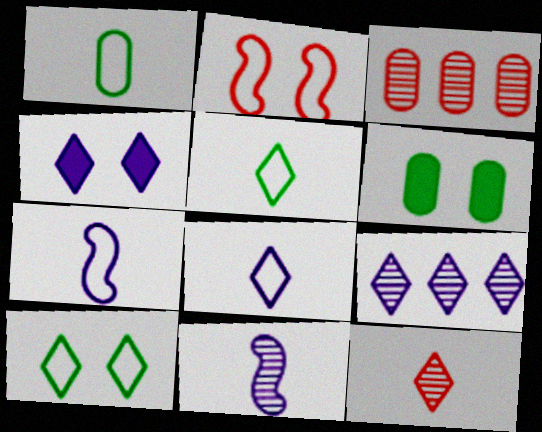[[4, 8, 9]]